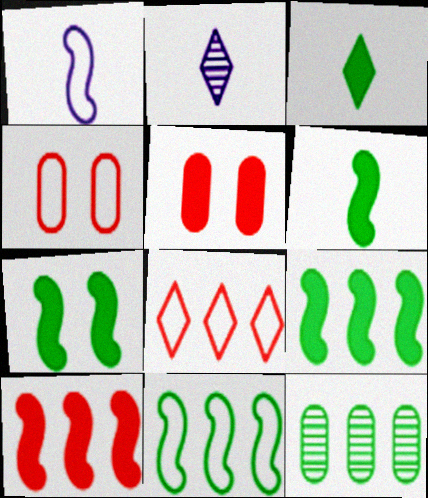[[2, 4, 9], 
[2, 5, 11], 
[6, 7, 9]]